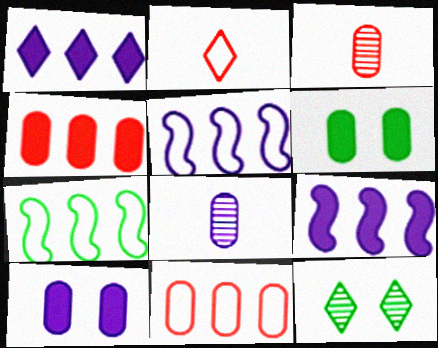[[1, 2, 12], 
[6, 8, 11]]